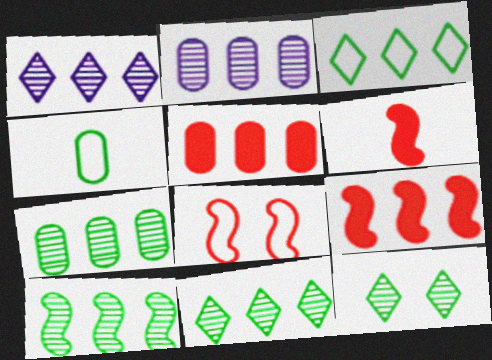[[2, 3, 9], 
[7, 10, 11]]